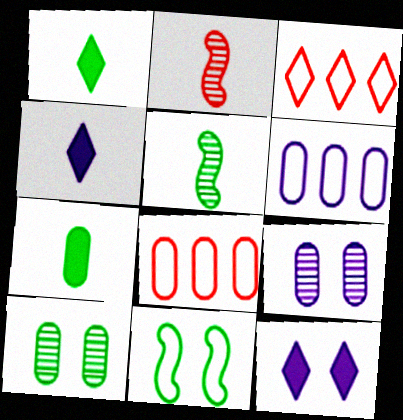[[5, 8, 12], 
[7, 8, 9]]